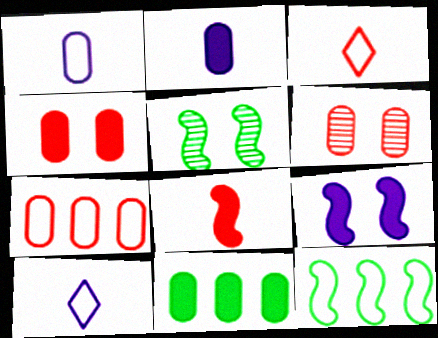[[1, 6, 11], 
[2, 4, 11]]